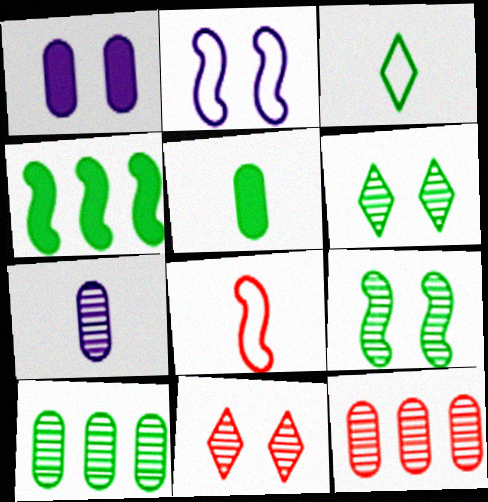[]